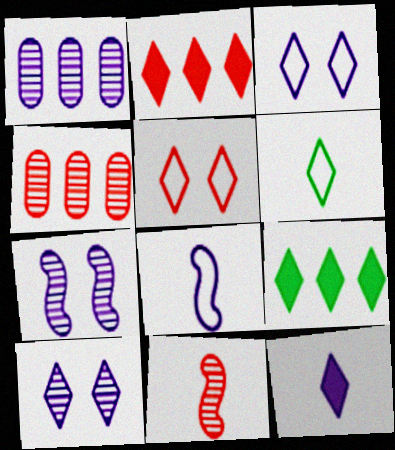[[2, 6, 10]]